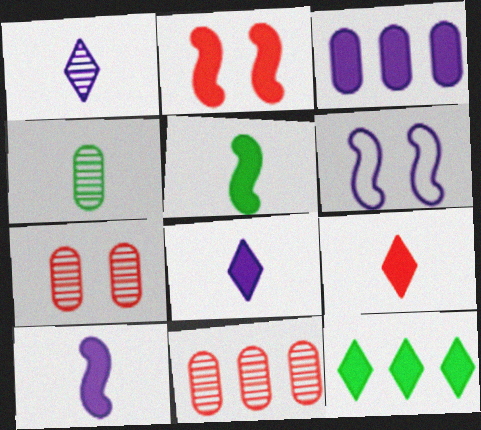[[1, 3, 6]]